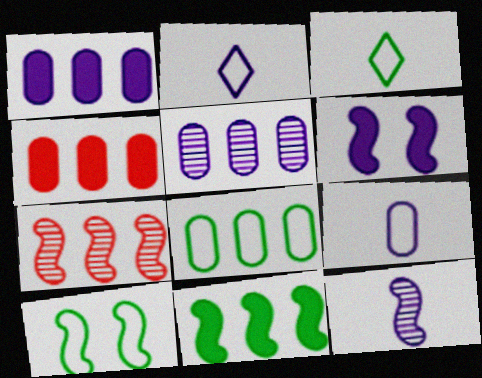[[2, 5, 6], 
[3, 8, 10], 
[4, 5, 8]]